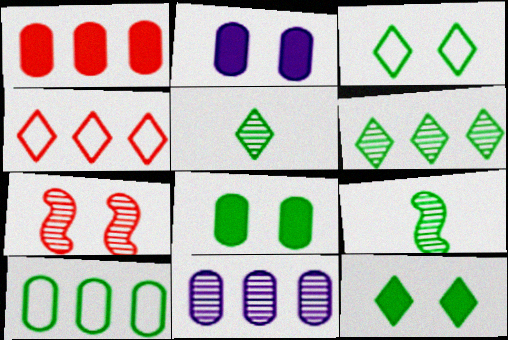[[1, 10, 11], 
[2, 3, 7], 
[2, 4, 9], 
[5, 7, 11], 
[9, 10, 12]]